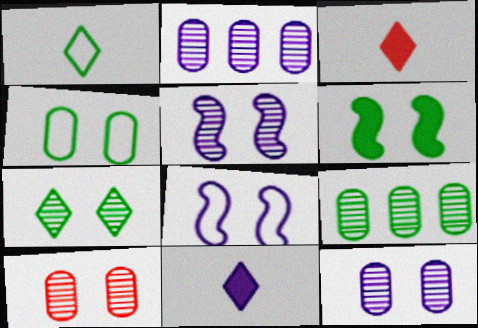[[1, 6, 9], 
[2, 8, 11], 
[3, 8, 9], 
[4, 6, 7], 
[5, 7, 10]]